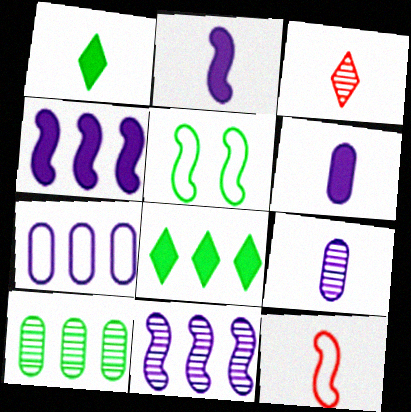[[1, 5, 10], 
[1, 9, 12]]